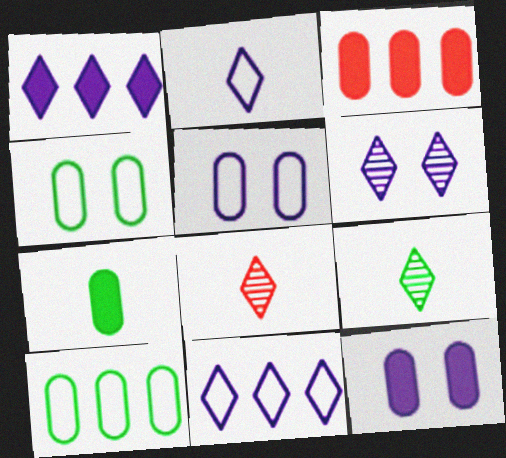[[1, 2, 6], 
[3, 7, 12]]